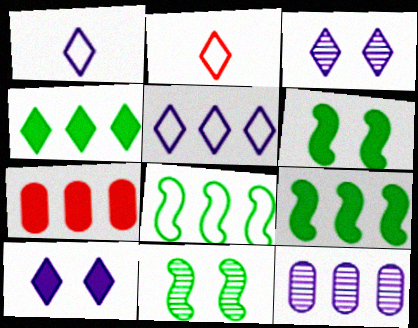[[1, 7, 11], 
[2, 3, 4], 
[2, 6, 12]]